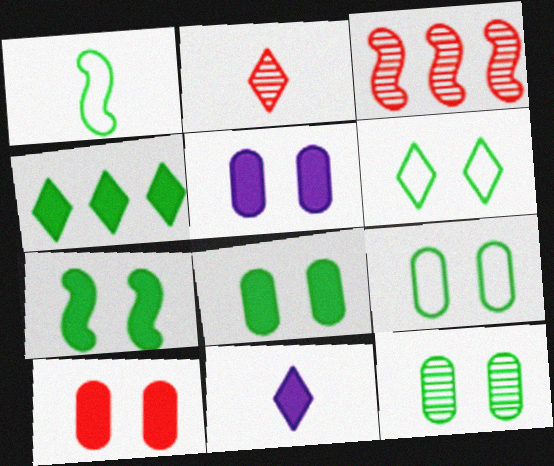[[1, 4, 12], 
[3, 9, 11], 
[5, 8, 10], 
[6, 7, 12], 
[8, 9, 12]]